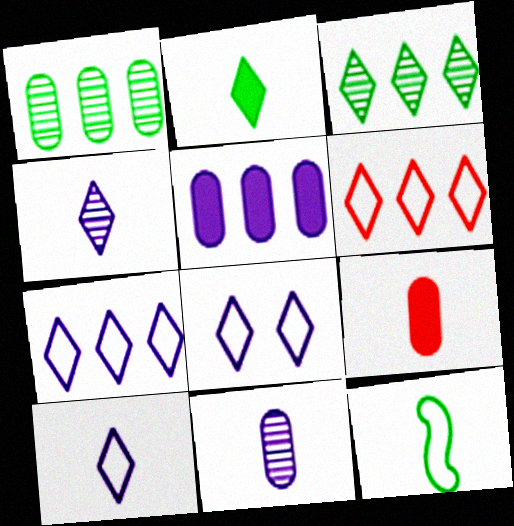[[4, 9, 12], 
[7, 8, 10]]